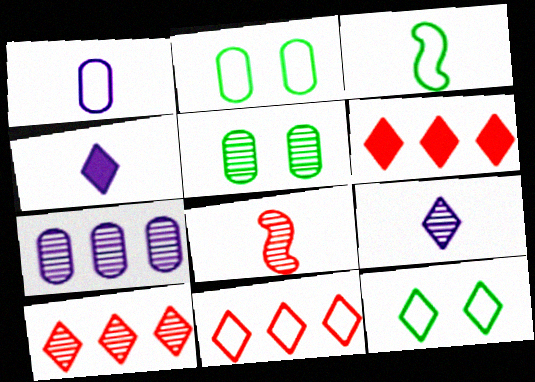[[4, 10, 12], 
[6, 9, 12], 
[6, 10, 11]]